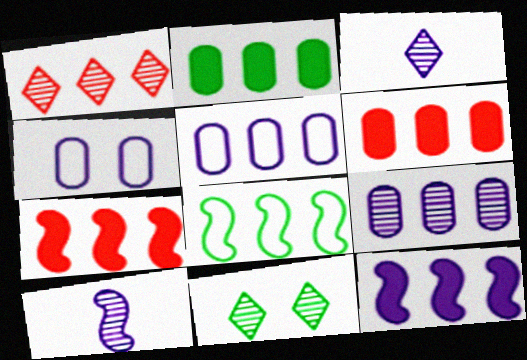[[1, 3, 11], 
[3, 4, 12]]